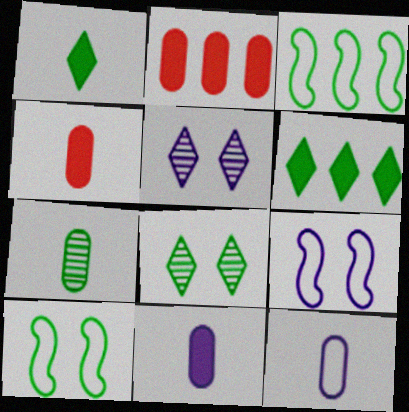[[3, 4, 5], 
[4, 7, 12], 
[6, 7, 10]]